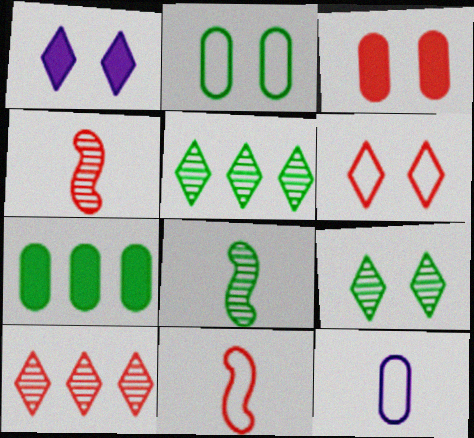[[1, 6, 9], 
[3, 10, 11]]